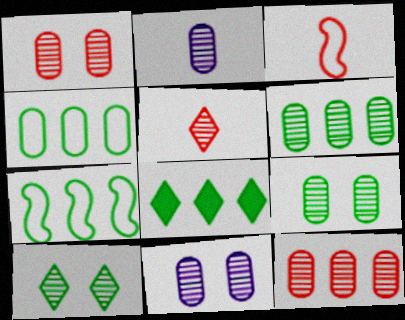[[1, 2, 6], 
[1, 9, 11], 
[2, 9, 12], 
[3, 8, 11], 
[6, 7, 8]]